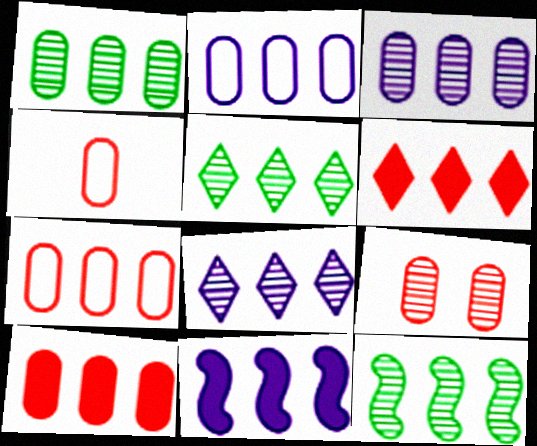[[1, 2, 10], 
[1, 5, 12], 
[2, 6, 12], 
[2, 8, 11], 
[4, 9, 10], 
[5, 7, 11]]